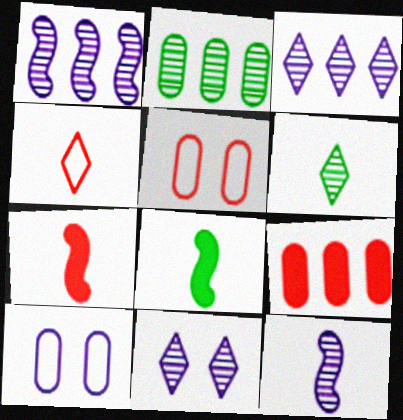[[3, 5, 8]]